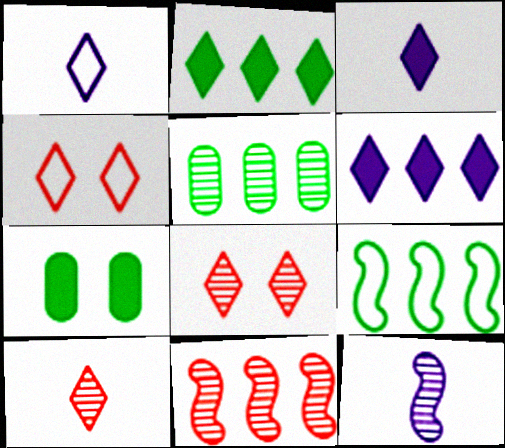[[1, 2, 8], 
[1, 7, 11], 
[2, 5, 9], 
[5, 8, 12]]